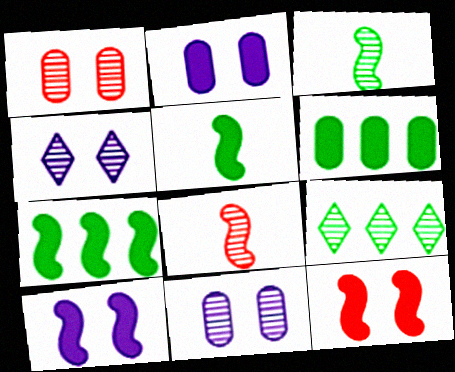[[8, 9, 11]]